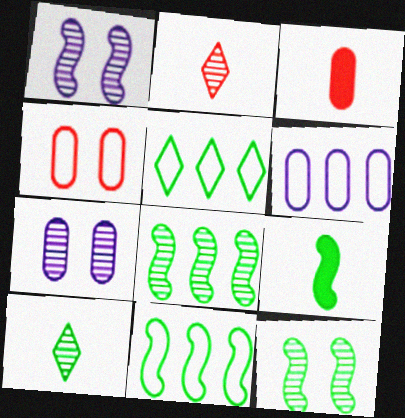[[1, 3, 5], 
[2, 7, 8], 
[9, 11, 12]]